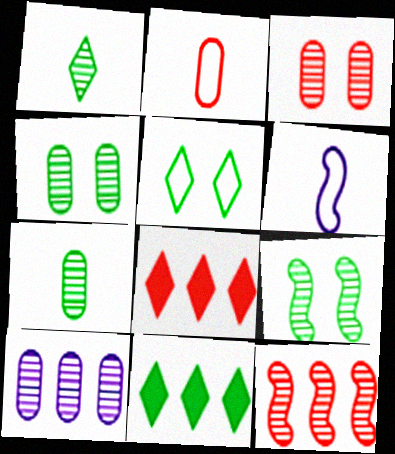[[1, 5, 11], 
[3, 6, 11], 
[3, 7, 10], 
[4, 6, 8]]